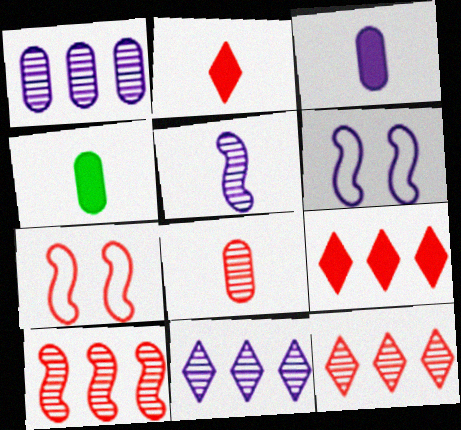[[3, 6, 11], 
[4, 6, 12], 
[4, 7, 11], 
[7, 8, 9]]